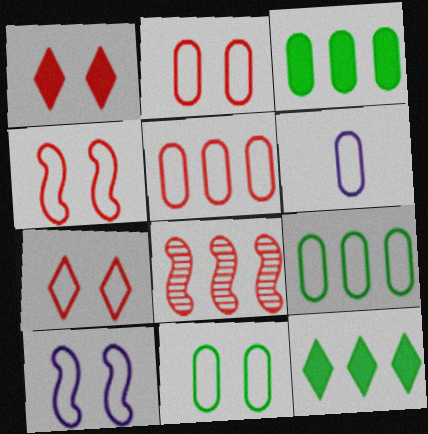[[2, 4, 7], 
[2, 6, 9], 
[5, 6, 11], 
[7, 10, 11]]